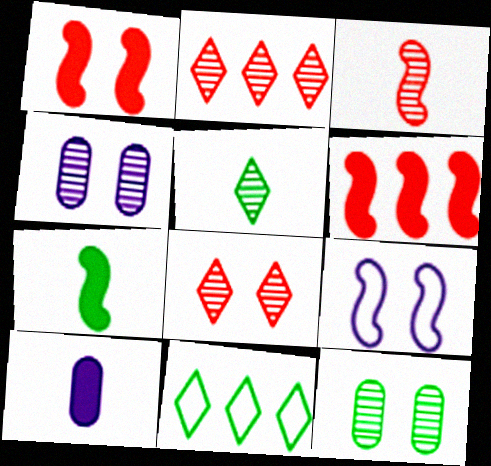[[7, 11, 12]]